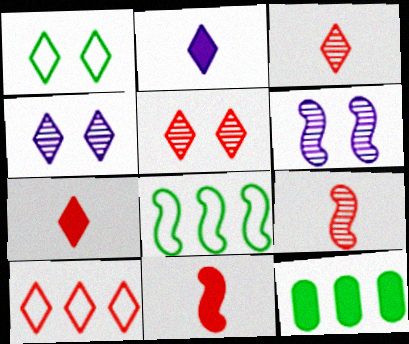[[5, 7, 10], 
[6, 8, 11]]